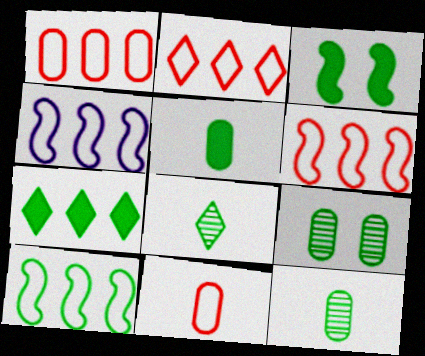[[1, 2, 6], 
[3, 5, 7], 
[4, 6, 10]]